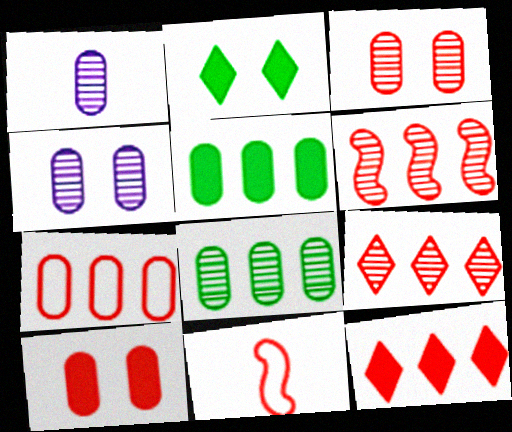[[1, 3, 8], 
[3, 11, 12], 
[6, 7, 12], 
[9, 10, 11]]